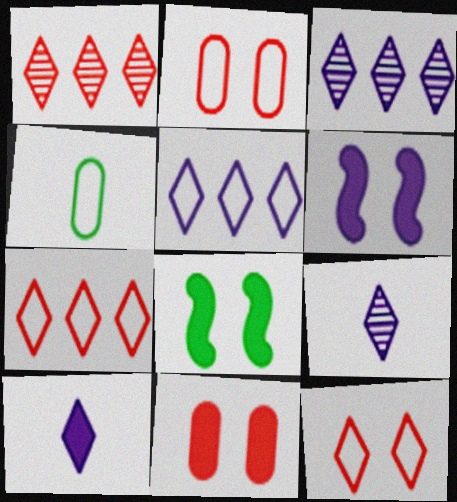[[1, 4, 6]]